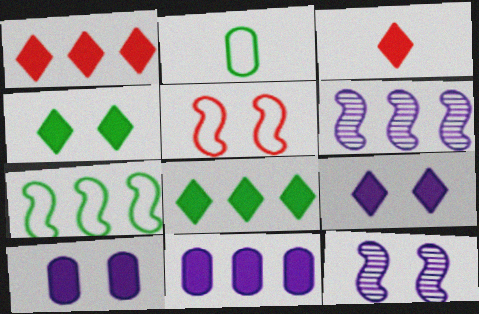[[1, 2, 12], 
[3, 8, 9]]